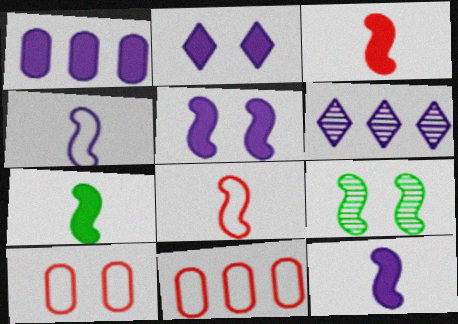[[1, 2, 12], 
[2, 9, 10], 
[3, 7, 12], 
[6, 7, 10]]